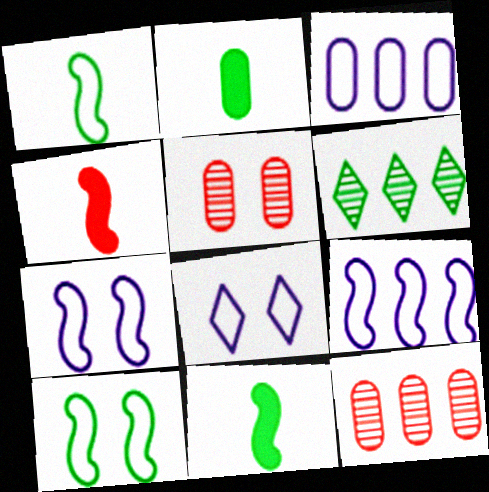[[2, 3, 5], 
[2, 6, 10], 
[8, 11, 12]]